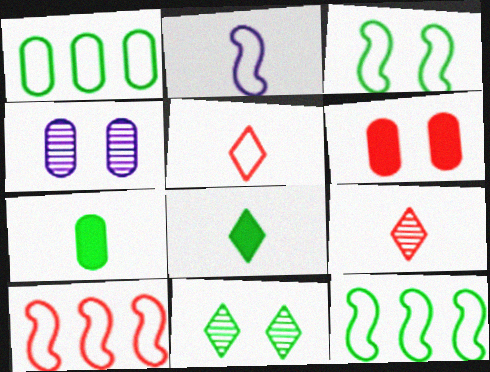[[2, 3, 10], 
[2, 7, 9], 
[4, 8, 10], 
[6, 9, 10], 
[7, 11, 12]]